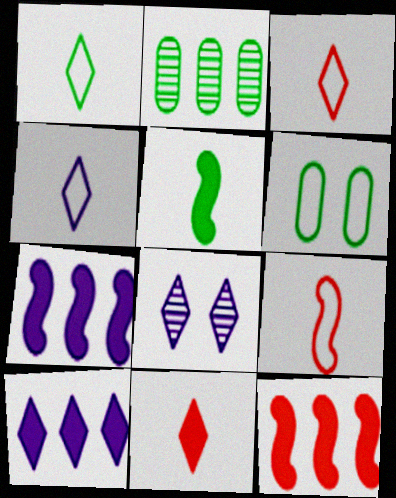[[1, 3, 4], 
[4, 8, 10]]